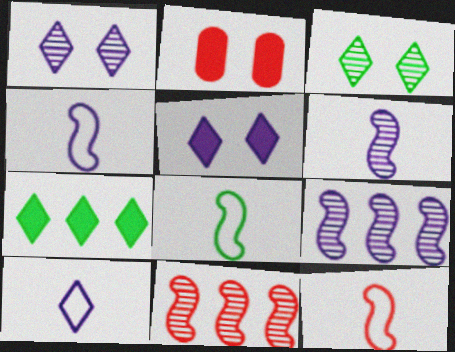[[4, 8, 12]]